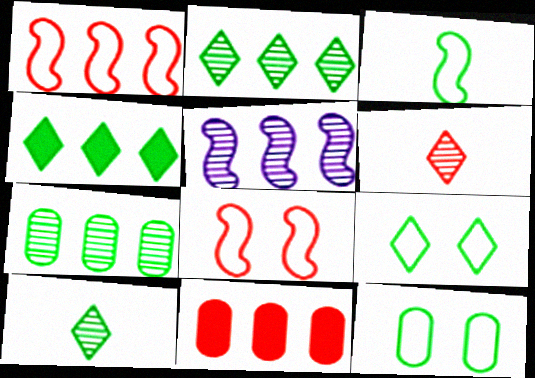[[4, 9, 10], 
[6, 8, 11]]